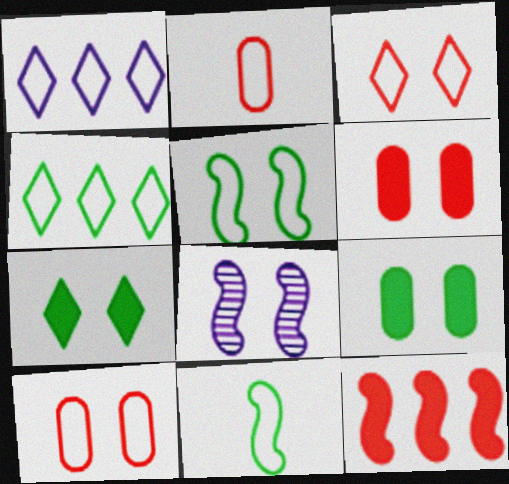[[1, 2, 5], 
[1, 10, 11], 
[3, 8, 9], 
[7, 8, 10], 
[8, 11, 12]]